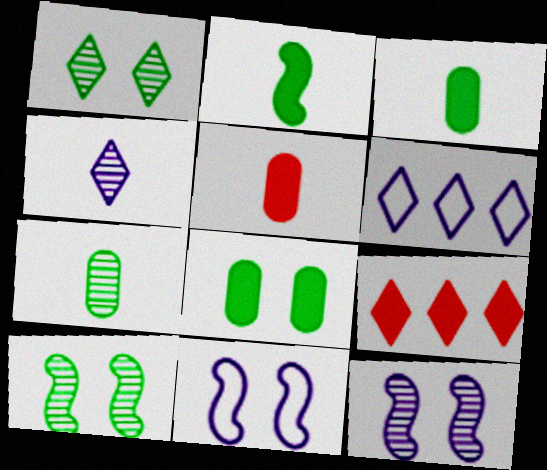[[5, 6, 10], 
[7, 9, 11]]